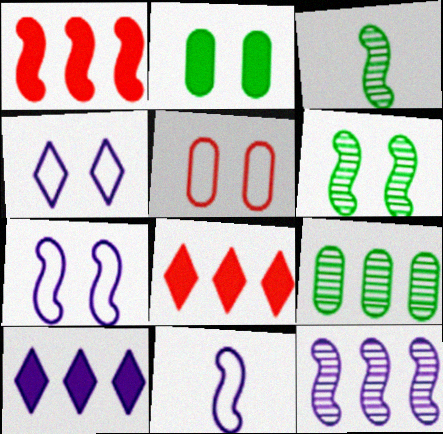[[1, 3, 7], 
[1, 6, 11], 
[3, 5, 10]]